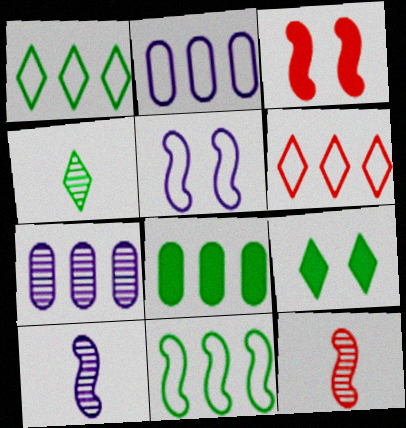[[1, 4, 9], 
[2, 3, 4], 
[2, 6, 11], 
[2, 9, 12], 
[3, 10, 11]]